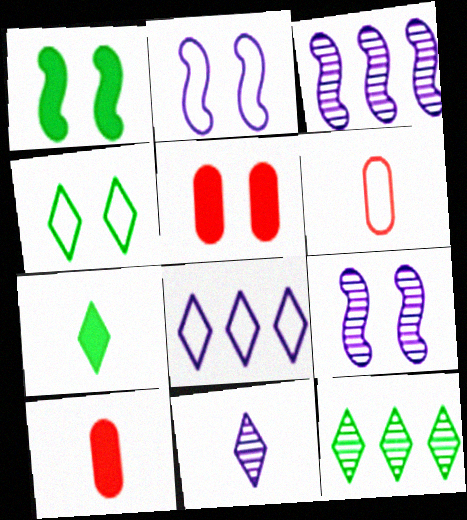[[2, 10, 12], 
[3, 4, 10], 
[4, 5, 9], 
[4, 7, 12]]